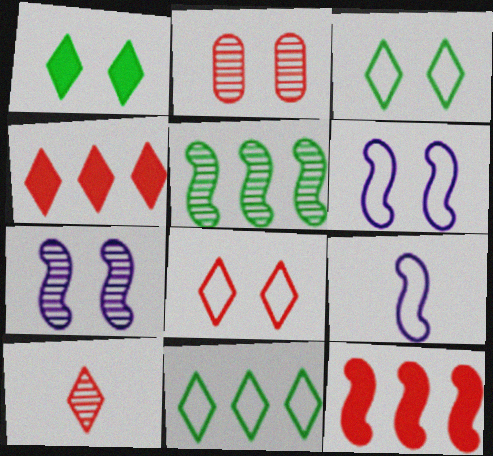[[1, 2, 6], 
[4, 8, 10]]